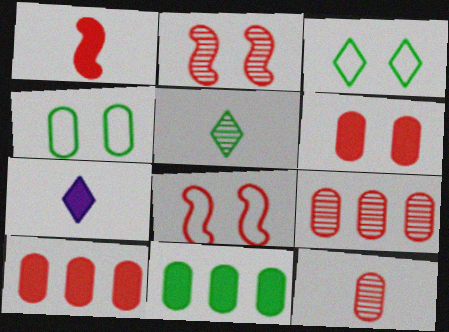[]